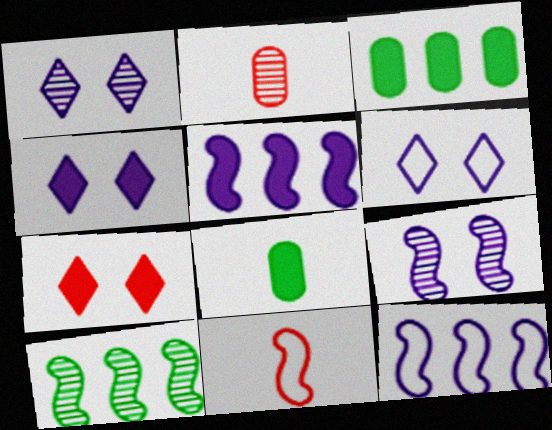[[1, 2, 10], 
[1, 3, 11], 
[1, 4, 6], 
[5, 7, 8]]